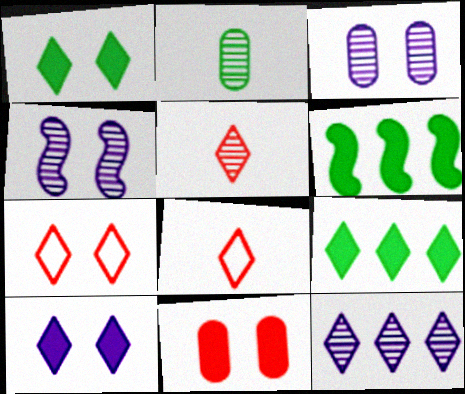[[1, 8, 12], 
[3, 6, 8]]